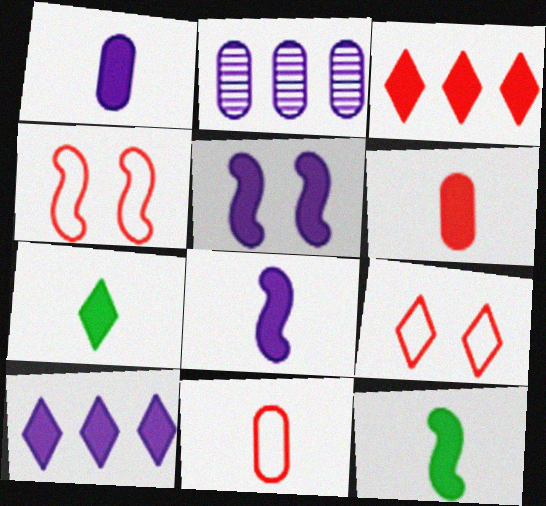[[1, 5, 10], 
[2, 4, 7], 
[2, 9, 12], 
[6, 7, 8]]